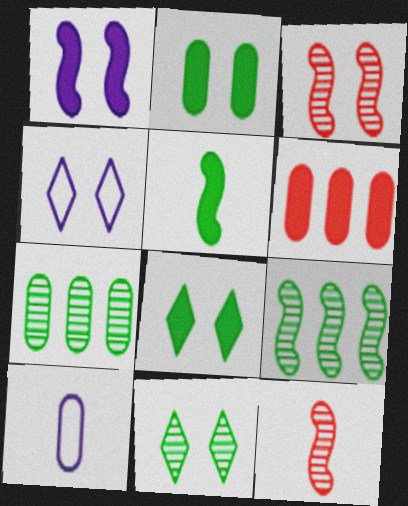[[2, 3, 4]]